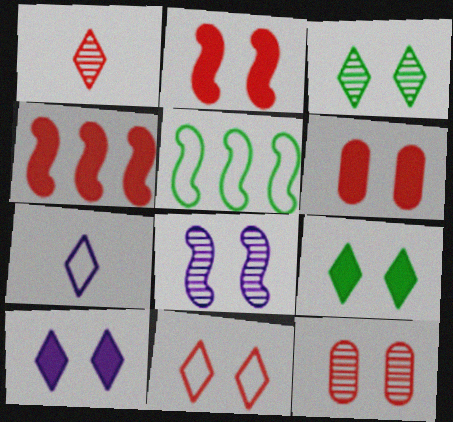[[2, 11, 12], 
[3, 8, 12], 
[3, 10, 11]]